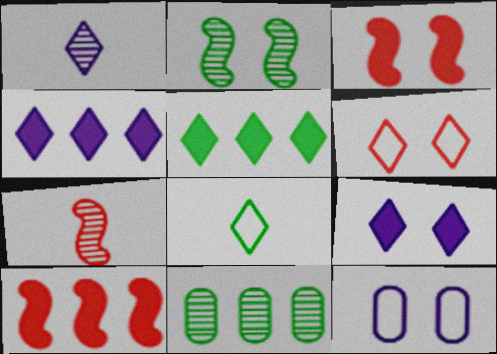[[1, 5, 6], 
[5, 7, 12]]